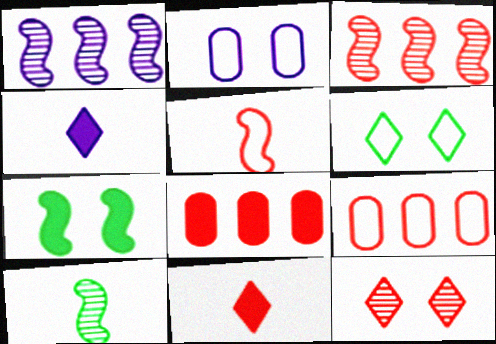[[1, 2, 4], 
[1, 5, 7], 
[2, 7, 12], 
[4, 7, 8], 
[5, 8, 12]]